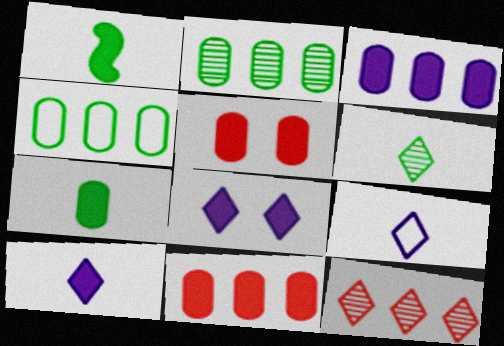[[1, 8, 11], 
[3, 5, 7]]